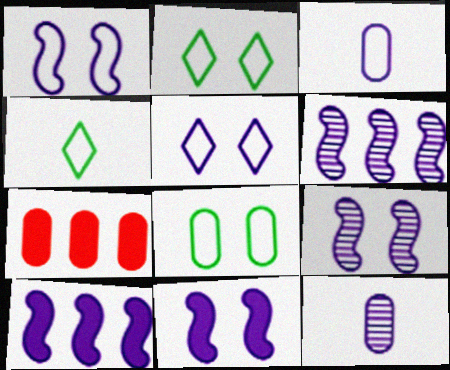[[1, 9, 11], 
[4, 7, 9], 
[5, 10, 12], 
[7, 8, 12]]